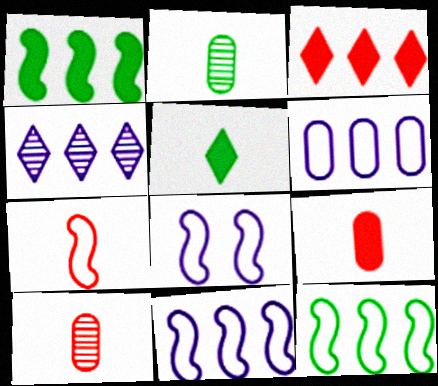[[2, 3, 8], 
[7, 8, 12]]